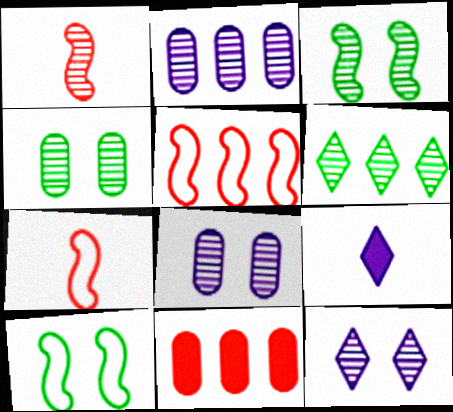[[1, 6, 8], 
[4, 5, 9]]